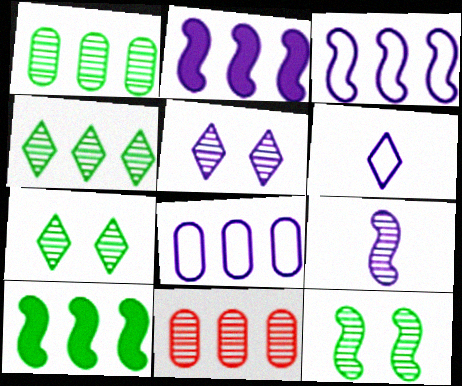[[7, 9, 11]]